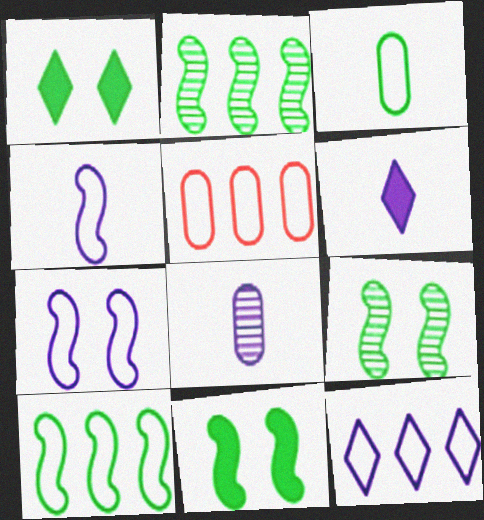[[1, 2, 3], 
[4, 6, 8], 
[5, 6, 9], 
[5, 10, 12]]